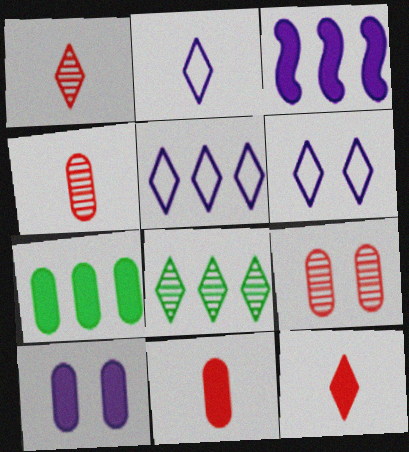[[2, 5, 6], 
[6, 8, 12], 
[7, 10, 11]]